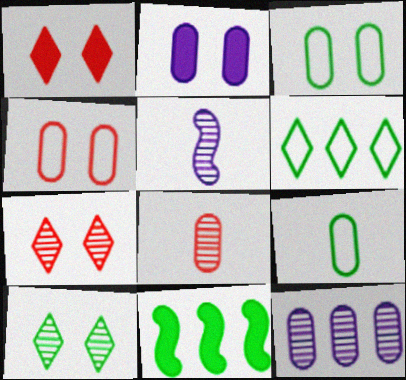[[9, 10, 11]]